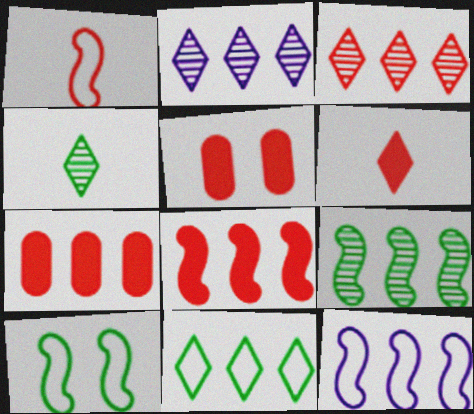[[1, 3, 5], 
[1, 10, 12], 
[4, 5, 12], 
[5, 6, 8], 
[8, 9, 12]]